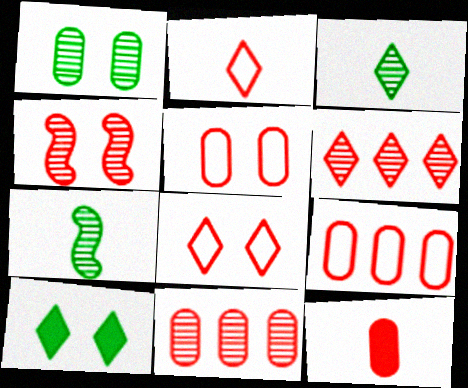[[5, 11, 12]]